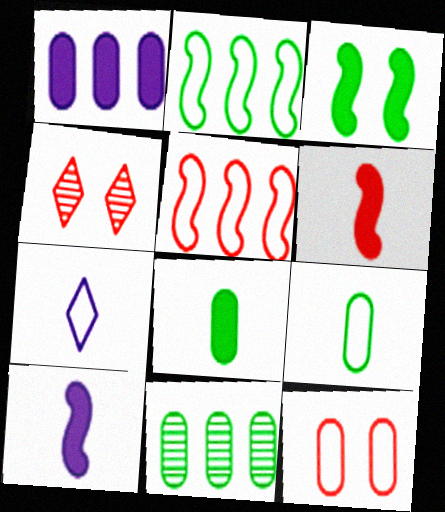[[2, 7, 12]]